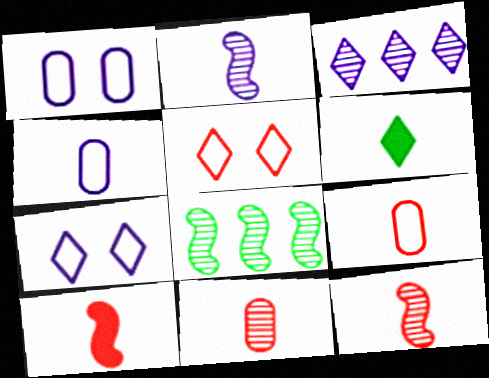[[2, 6, 9], 
[3, 5, 6], 
[4, 6, 12]]